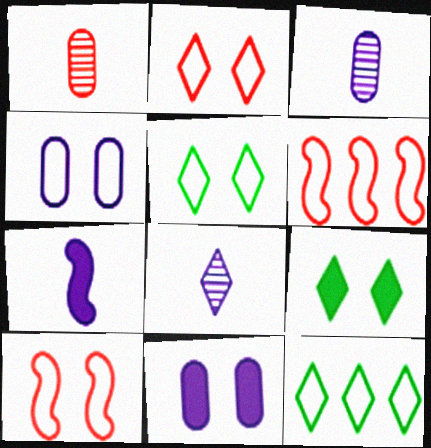[[3, 6, 9], 
[4, 5, 10]]